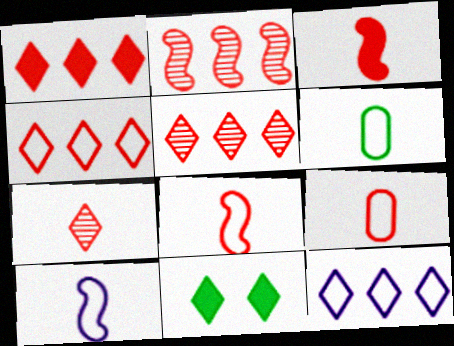[[1, 4, 5], 
[3, 7, 9], 
[7, 11, 12]]